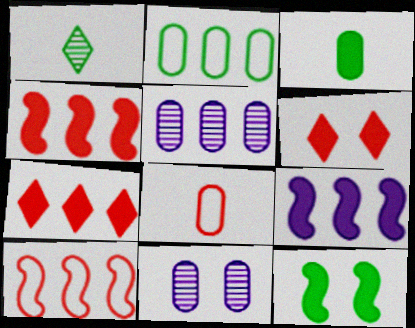[[1, 2, 12], 
[3, 6, 9]]